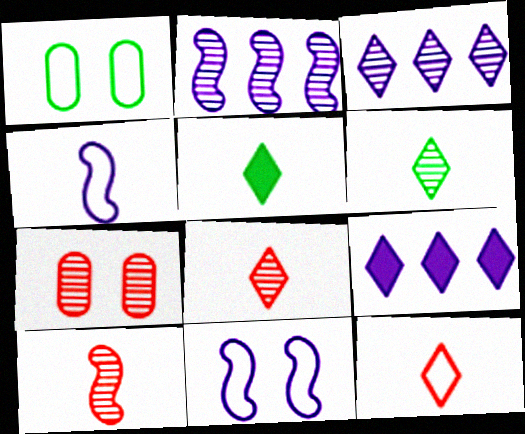[[1, 9, 10], 
[2, 6, 7]]